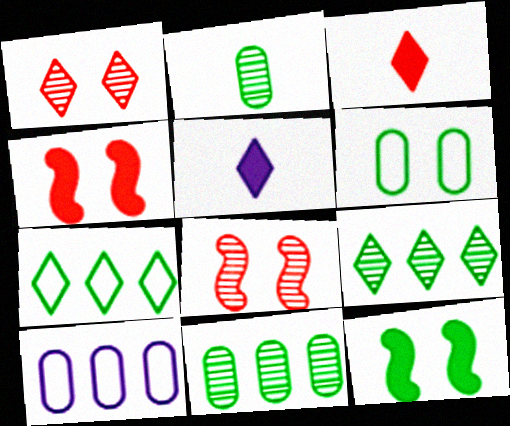[[1, 5, 7], 
[2, 7, 12]]